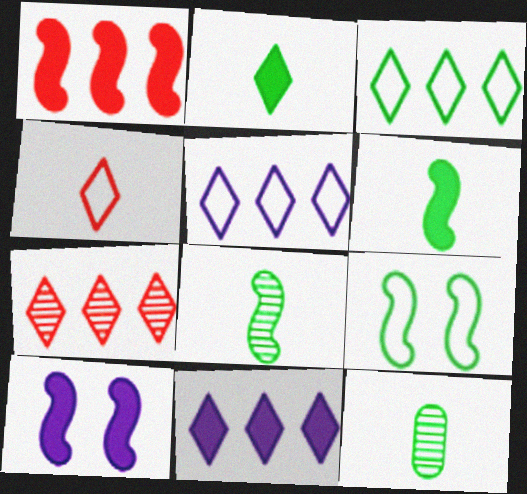[[1, 6, 10], 
[3, 7, 11]]